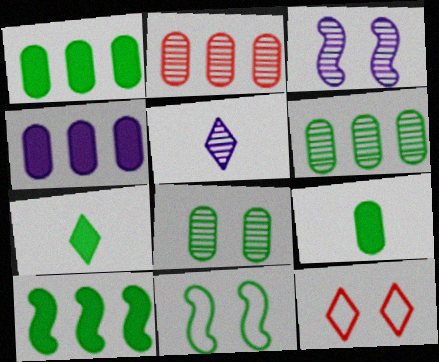[[6, 7, 11]]